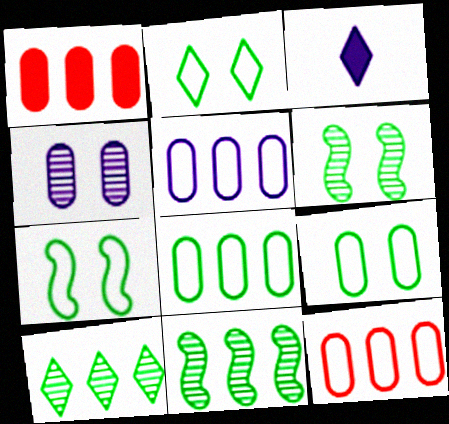[[2, 7, 9], 
[3, 6, 12], 
[5, 8, 12]]